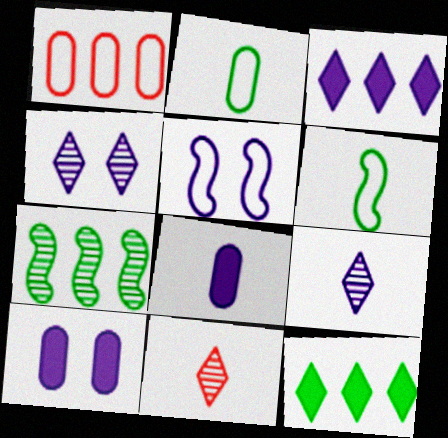[[1, 3, 7], 
[4, 5, 10], 
[6, 8, 11]]